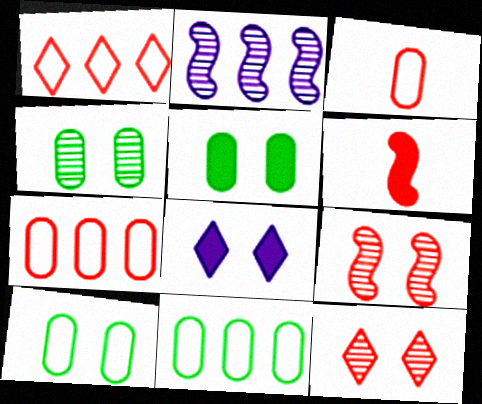[[4, 5, 10], 
[6, 7, 12], 
[8, 9, 10]]